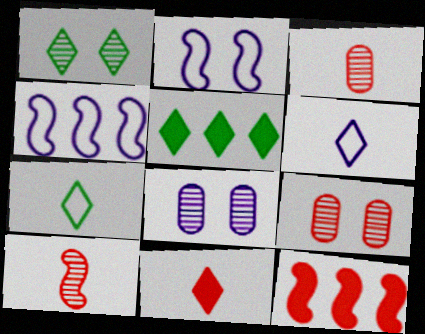[[1, 5, 7], 
[2, 3, 5], 
[7, 8, 12]]